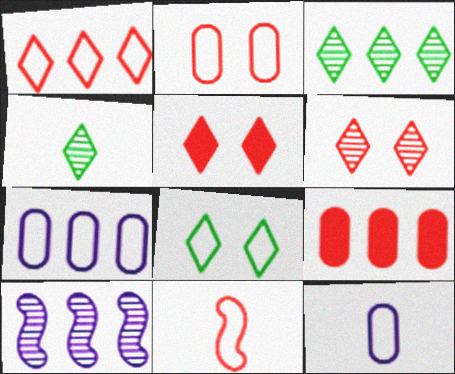[[1, 2, 11], 
[6, 9, 11], 
[7, 8, 11]]